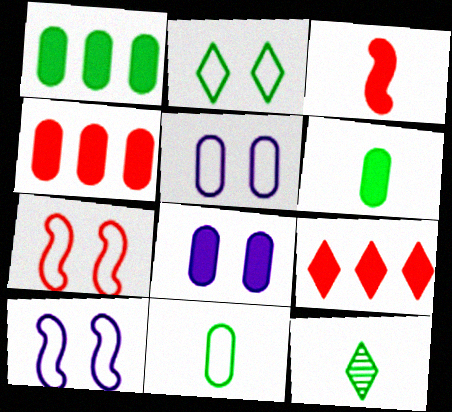[[2, 5, 7], 
[4, 6, 8], 
[4, 10, 12]]